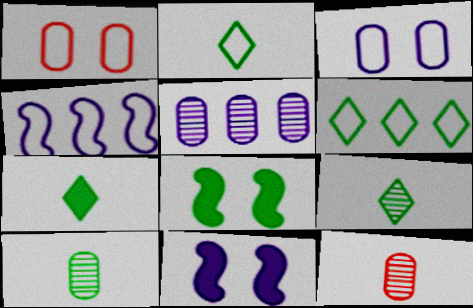[[1, 2, 4], 
[2, 7, 9], 
[6, 8, 10], 
[6, 11, 12]]